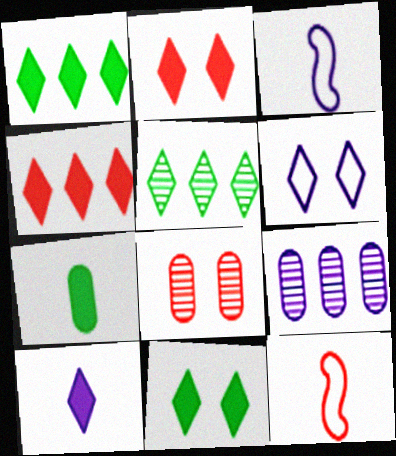[[1, 2, 10], 
[1, 3, 8], 
[4, 8, 12], 
[4, 10, 11], 
[9, 11, 12]]